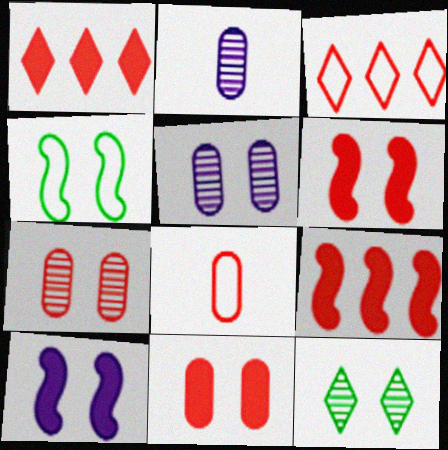[[1, 2, 4]]